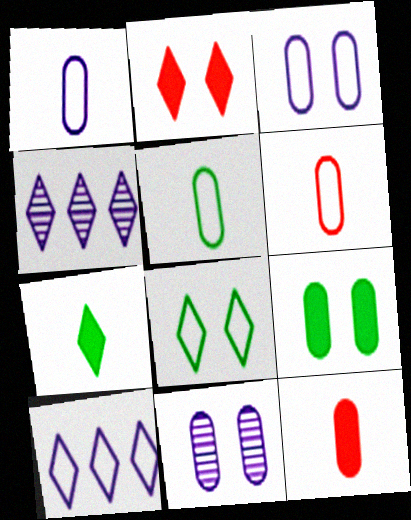[[1, 5, 6]]